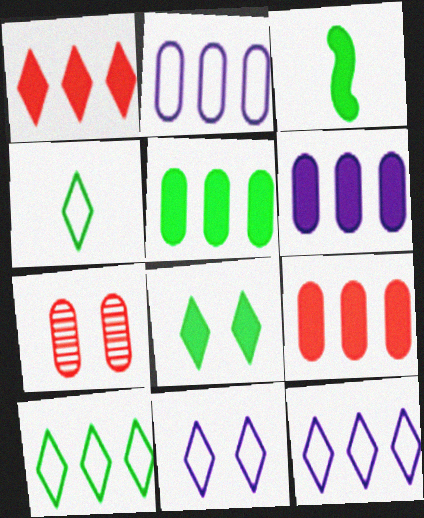[[3, 5, 8], 
[3, 7, 12], 
[5, 6, 9]]